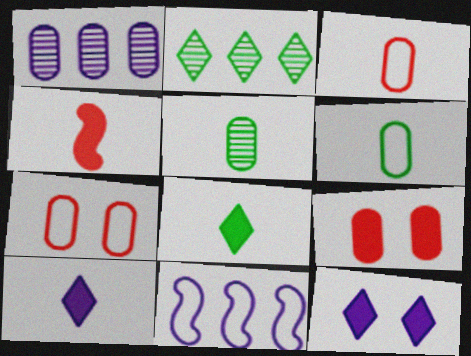[[1, 6, 9]]